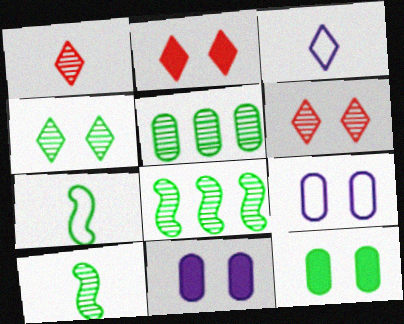[[4, 5, 10]]